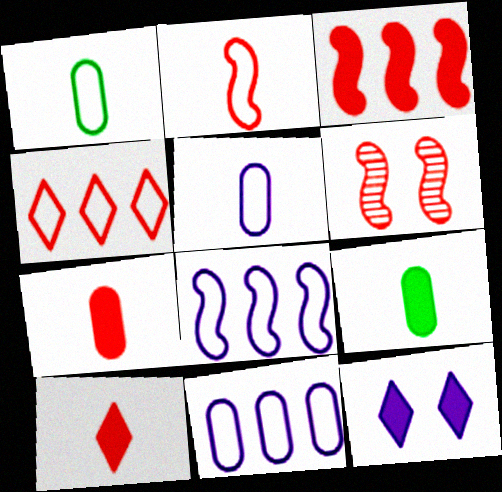[[2, 3, 6], 
[3, 9, 12], 
[4, 6, 7]]